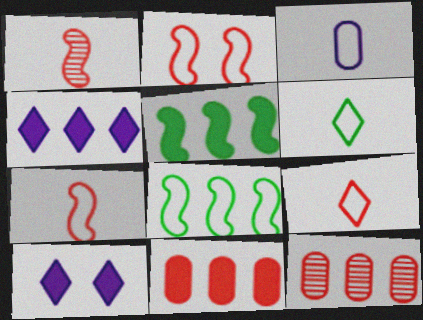[[3, 6, 7], 
[4, 5, 11], 
[4, 8, 12]]